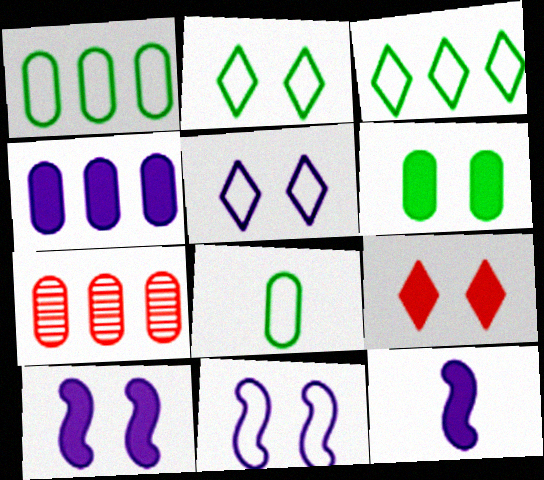[[1, 4, 7], 
[2, 7, 12], 
[6, 9, 10]]